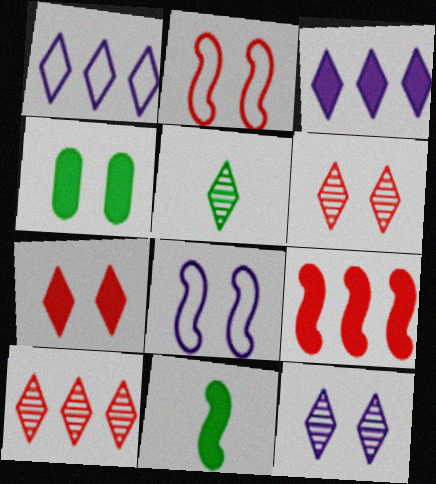[[1, 5, 7], 
[2, 4, 12], 
[4, 6, 8], 
[5, 10, 12]]